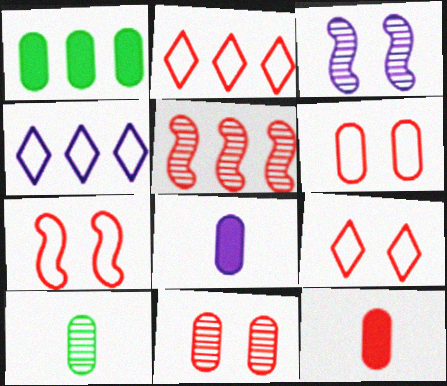[[1, 4, 5], 
[3, 4, 8], 
[5, 9, 12], 
[6, 7, 9]]